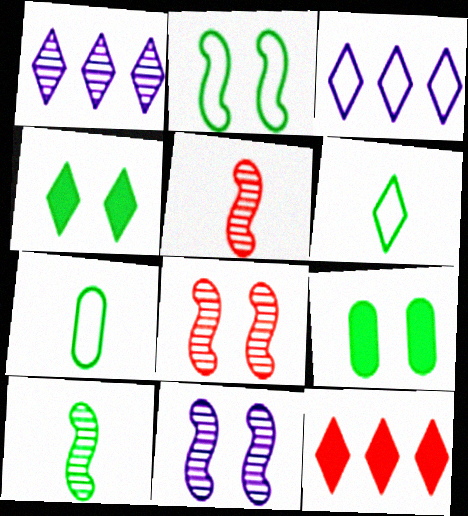[[3, 5, 9], 
[7, 11, 12]]